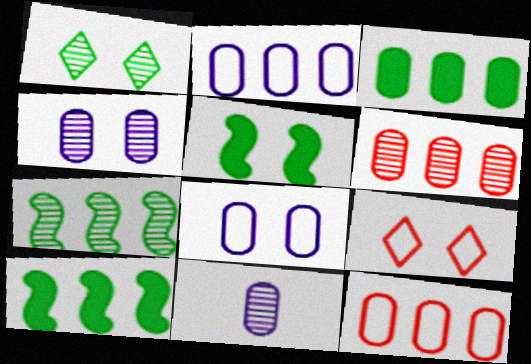[[2, 3, 6], 
[4, 5, 9], 
[9, 10, 11]]